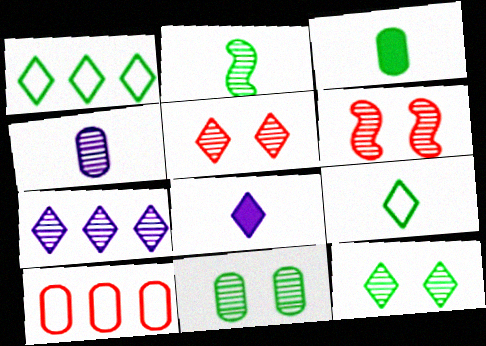[[1, 5, 8], 
[2, 3, 9]]